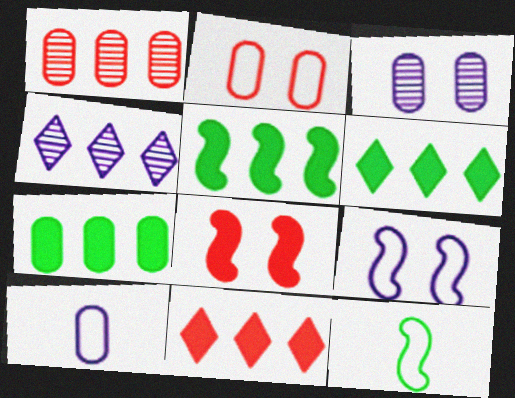[[3, 11, 12], 
[5, 6, 7]]